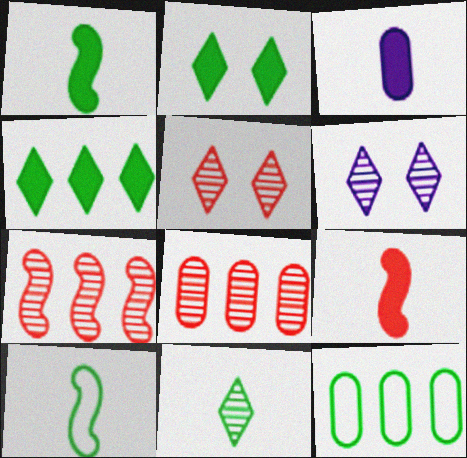[[6, 9, 12]]